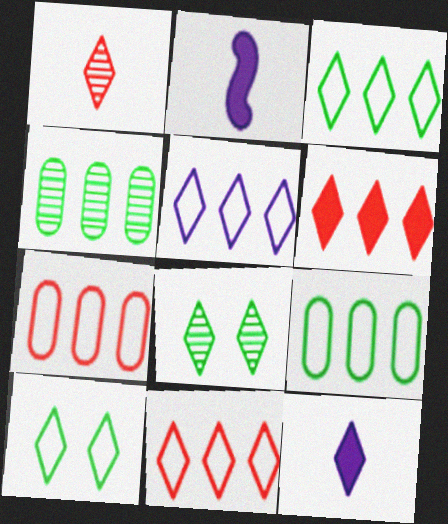[[2, 7, 8], 
[3, 5, 11], 
[8, 11, 12]]